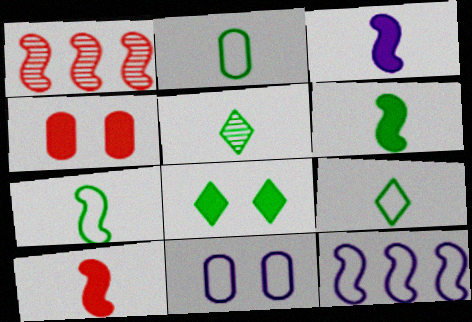[[2, 5, 6], 
[2, 7, 9], 
[3, 6, 10], 
[4, 5, 12]]